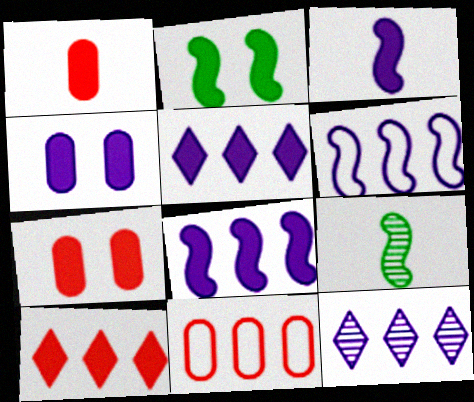[[1, 2, 5], 
[3, 4, 5]]